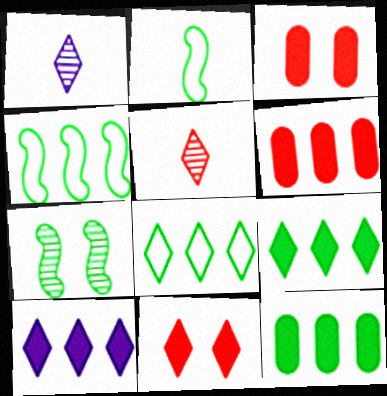[[1, 3, 4], 
[1, 8, 11]]